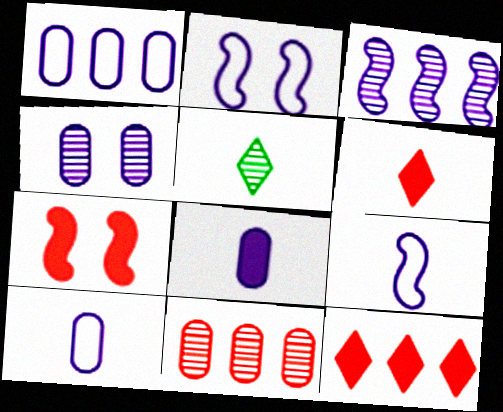[[1, 4, 8], 
[1, 5, 7]]